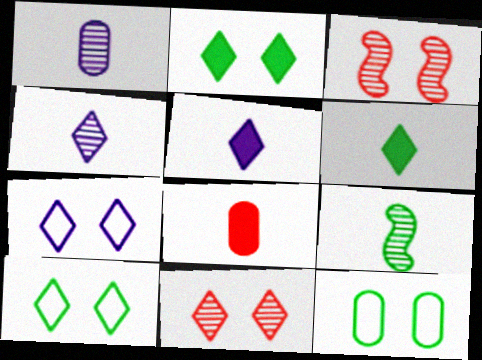[[2, 7, 11]]